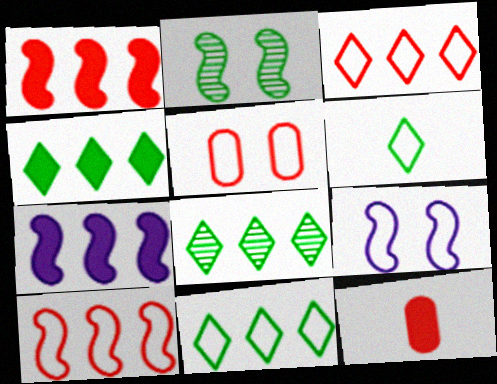[[4, 8, 11], 
[8, 9, 12]]